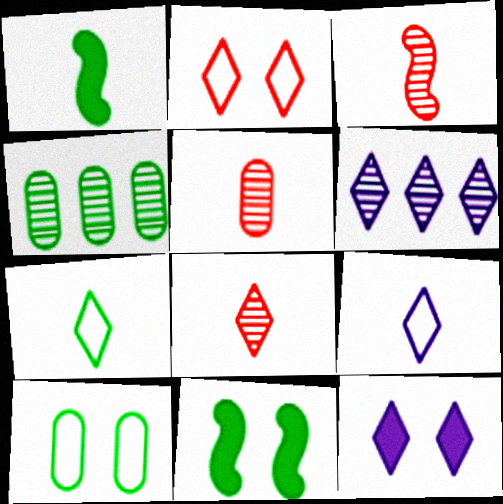[[1, 5, 9], 
[3, 5, 8], 
[4, 7, 11], 
[6, 9, 12]]